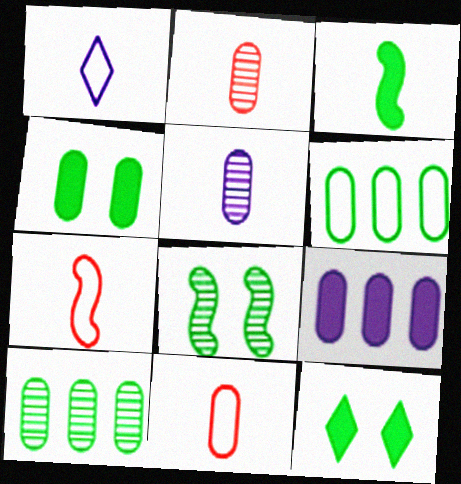[[1, 2, 3]]